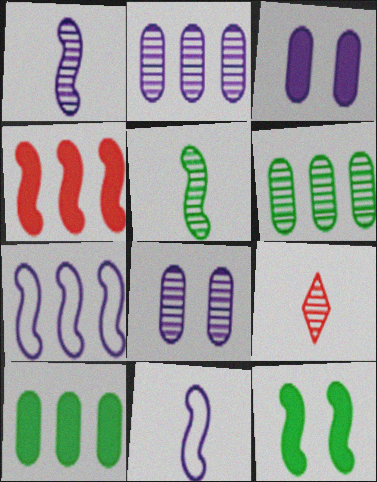[]